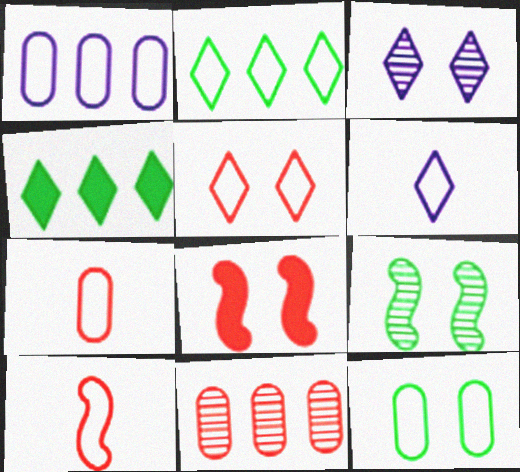[[1, 7, 12], 
[2, 5, 6], 
[3, 8, 12]]